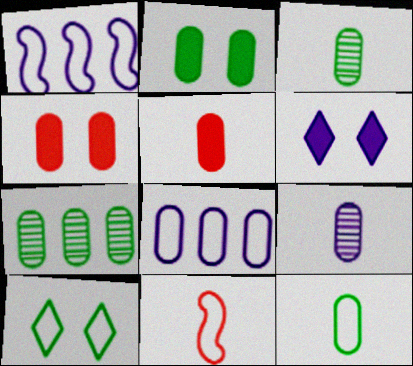[[1, 6, 9], 
[2, 7, 12], 
[3, 4, 8], 
[5, 9, 12], 
[6, 7, 11], 
[8, 10, 11]]